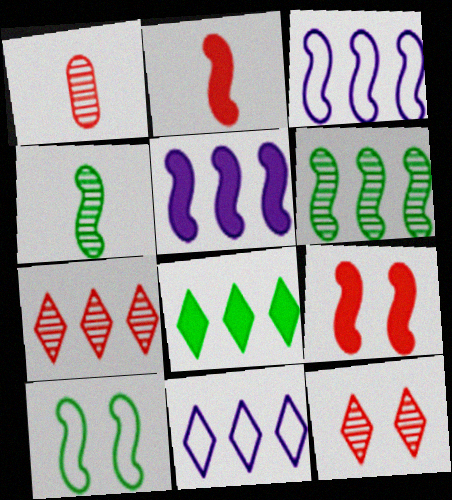[[3, 4, 9], 
[7, 8, 11]]